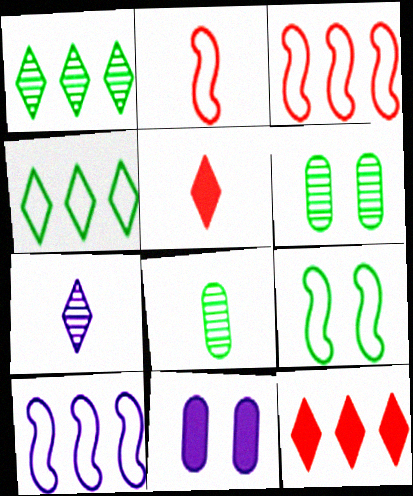[[1, 2, 11], 
[2, 9, 10], 
[5, 6, 10], 
[7, 10, 11]]